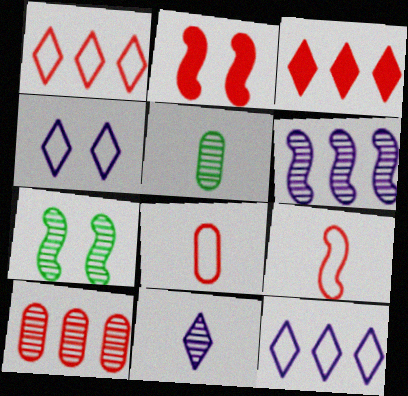[[2, 5, 12], 
[7, 10, 11]]